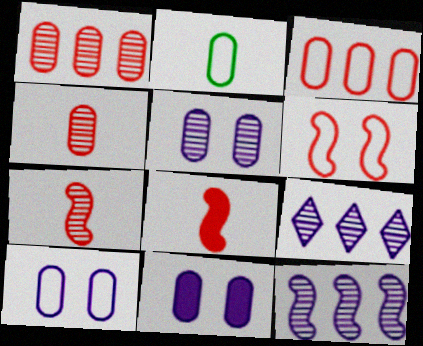[[1, 2, 11], 
[2, 3, 10], 
[5, 10, 11]]